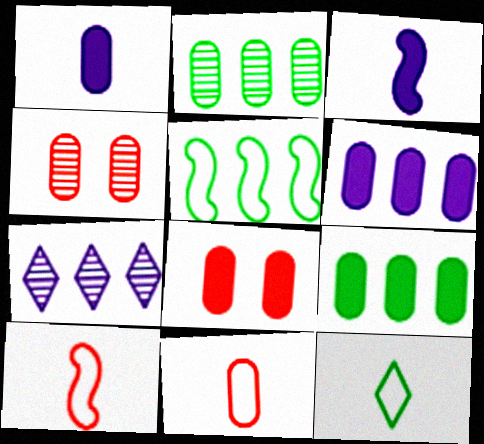[[1, 8, 9]]